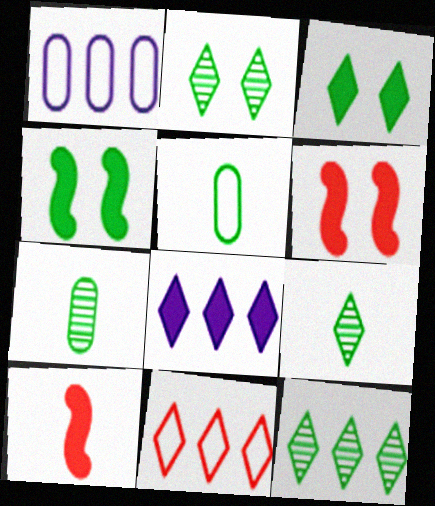[[1, 2, 10], 
[1, 6, 9], 
[2, 9, 12], 
[4, 5, 12], 
[8, 11, 12]]